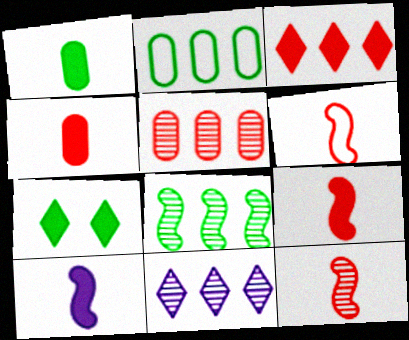[[5, 8, 11], 
[6, 9, 12]]